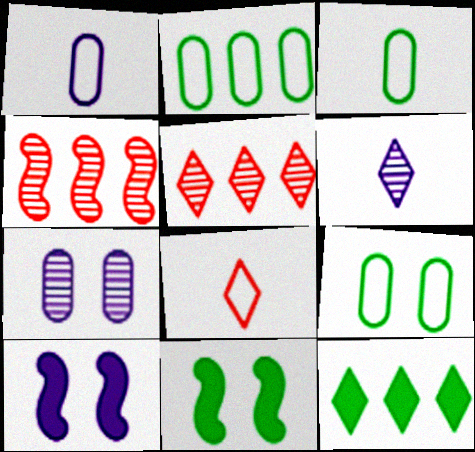[[1, 5, 11], 
[2, 3, 9], 
[3, 5, 10]]